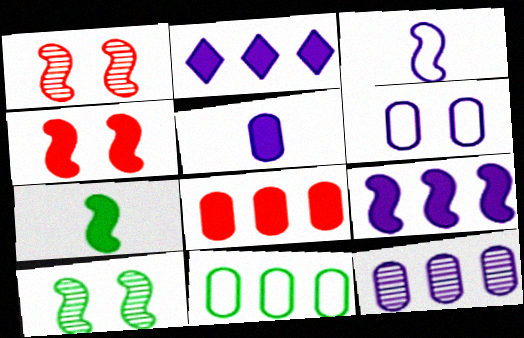[[4, 7, 9], 
[5, 6, 12], 
[8, 11, 12]]